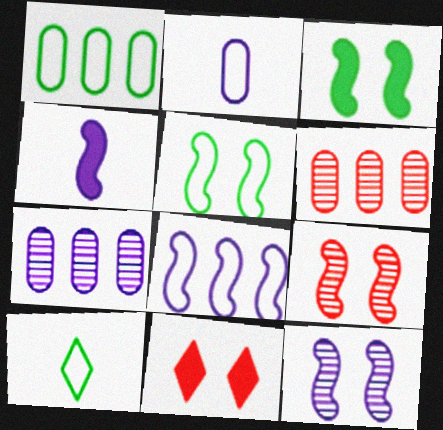[[1, 5, 10], 
[4, 8, 12]]